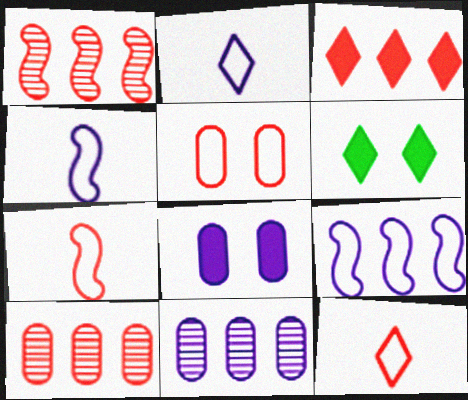[[4, 6, 10], 
[6, 7, 11]]